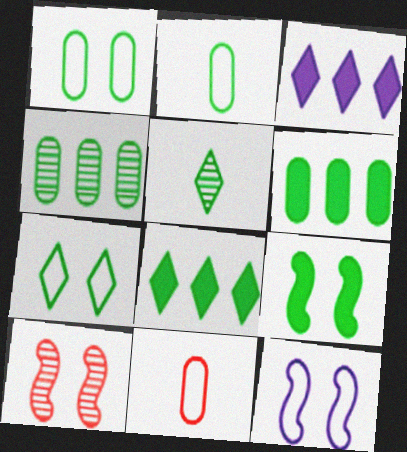[[2, 3, 10], 
[5, 7, 8], 
[9, 10, 12]]